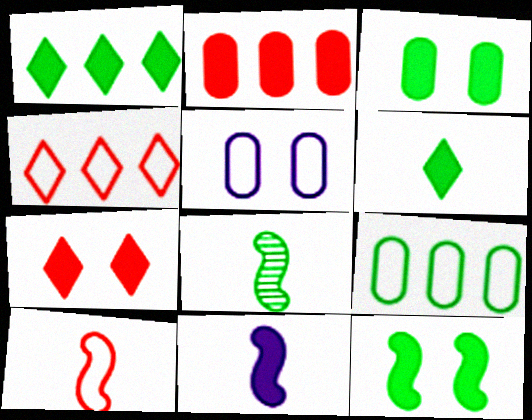[[8, 10, 11]]